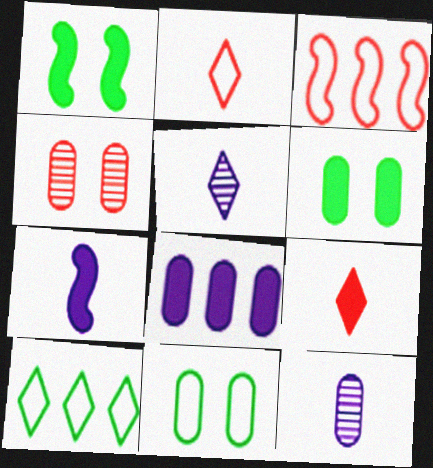[[1, 8, 9], 
[3, 4, 9], 
[3, 5, 6], 
[4, 7, 10]]